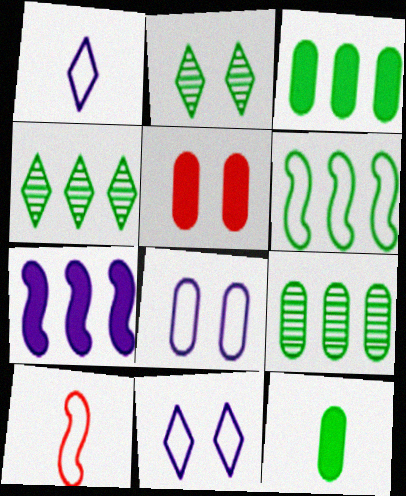[[2, 6, 12], 
[3, 4, 6]]